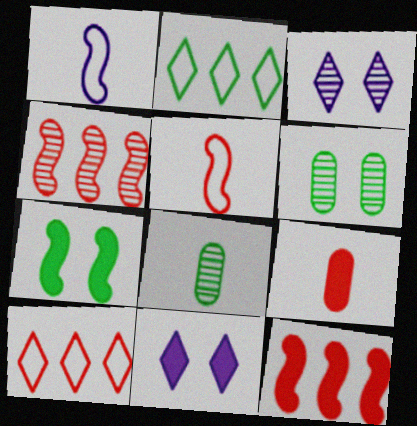[[1, 4, 7], 
[2, 7, 8], 
[3, 4, 8]]